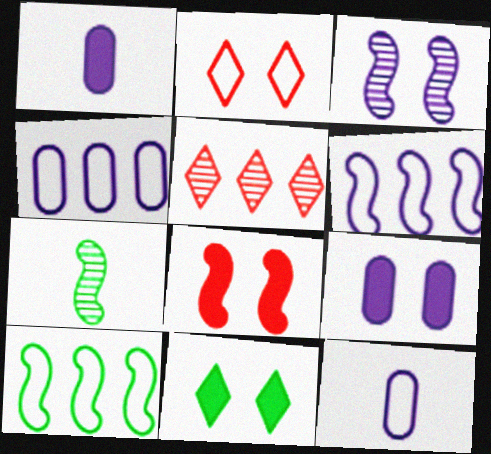[[2, 10, 12], 
[6, 7, 8], 
[8, 9, 11]]